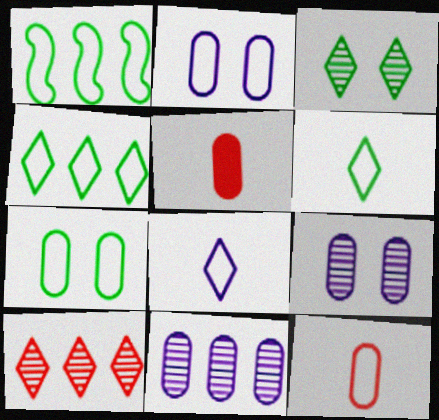[[1, 6, 7], 
[5, 7, 11]]